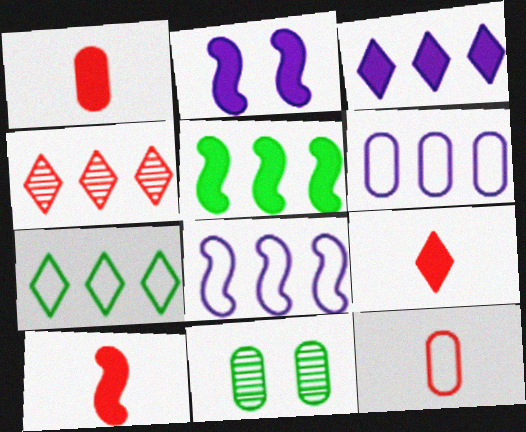[[1, 6, 11], 
[1, 9, 10], 
[2, 5, 10], 
[3, 4, 7], 
[4, 5, 6], 
[8, 9, 11]]